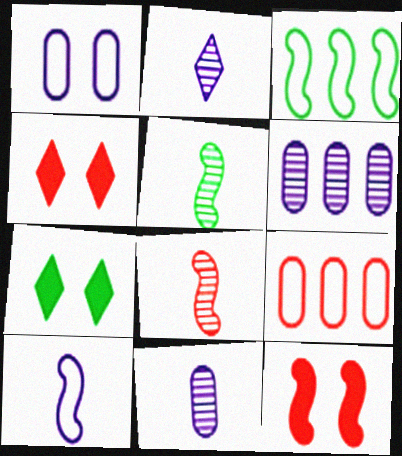[[3, 4, 11], 
[4, 8, 9]]